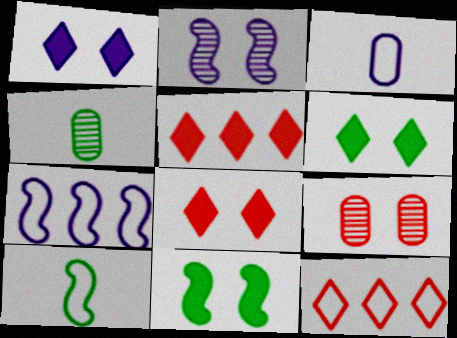[[1, 6, 8], 
[4, 7, 8]]